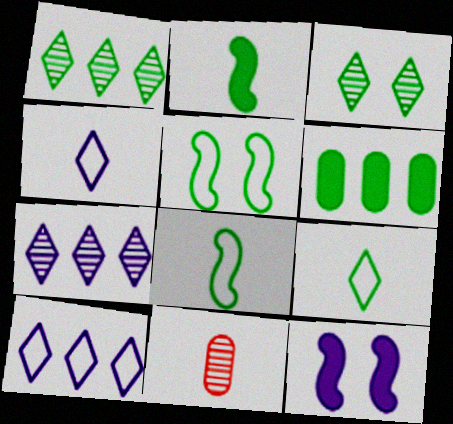[[2, 4, 11], 
[3, 6, 8]]